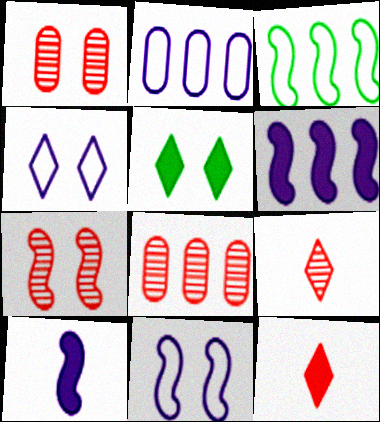[[1, 5, 11], 
[3, 7, 10], 
[7, 8, 9]]